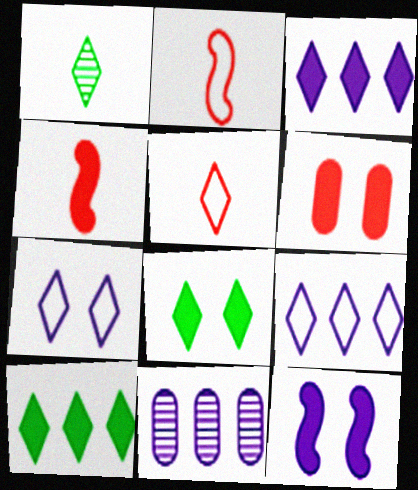[[2, 8, 11], 
[6, 8, 12]]